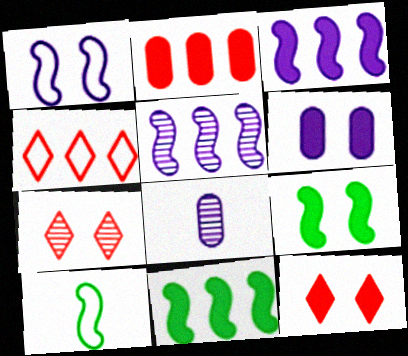[[4, 8, 9], 
[6, 9, 12]]